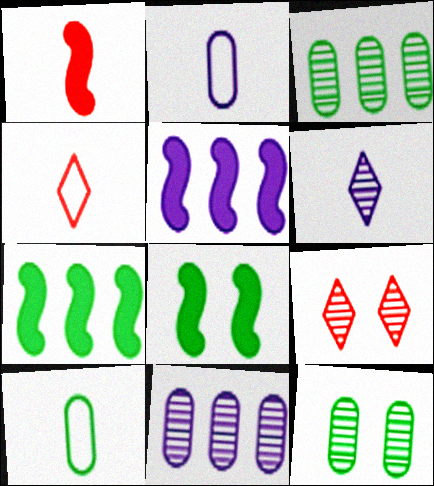[[1, 5, 8], 
[1, 6, 10], 
[2, 7, 9], 
[4, 5, 12], 
[4, 8, 11], 
[5, 9, 10]]